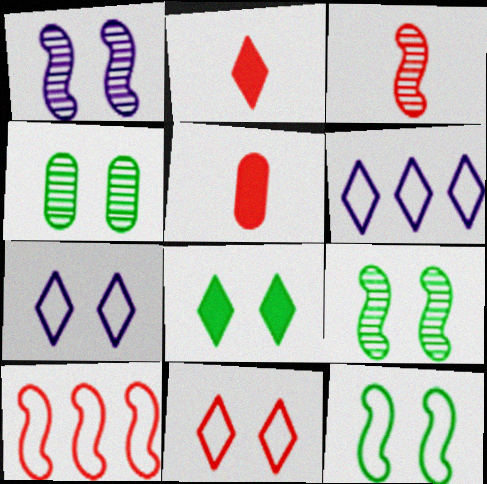[[4, 8, 12], 
[5, 6, 9]]